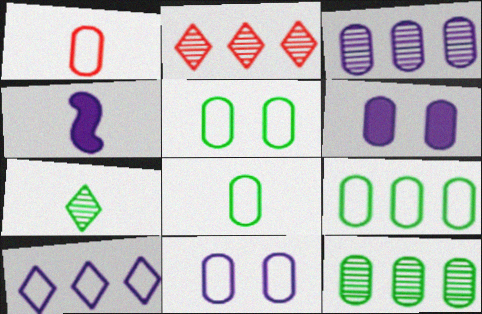[[1, 4, 7], 
[1, 6, 12], 
[1, 9, 11], 
[2, 4, 5], 
[5, 8, 9]]